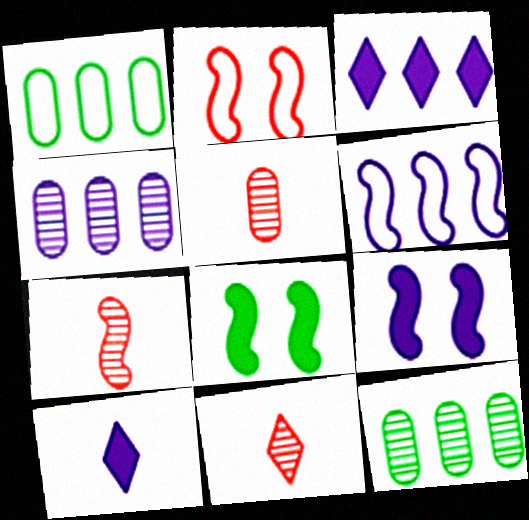[[1, 9, 11], 
[2, 10, 12], 
[3, 4, 6], 
[5, 7, 11], 
[6, 7, 8]]